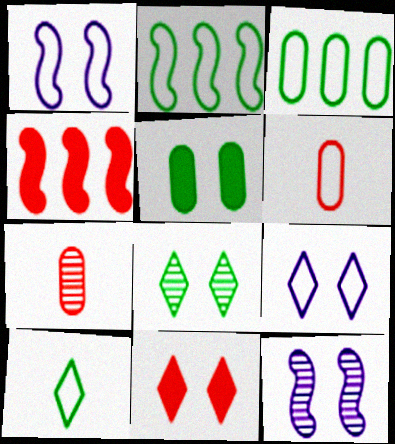[[2, 6, 9], 
[8, 9, 11]]